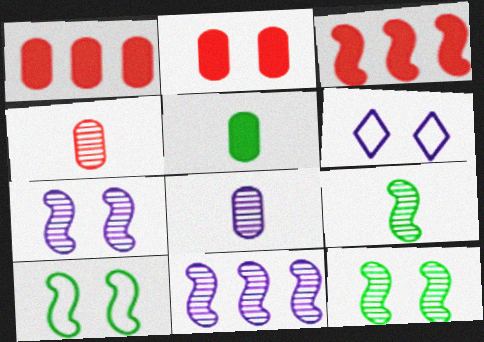[[1, 6, 9], 
[2, 6, 12]]